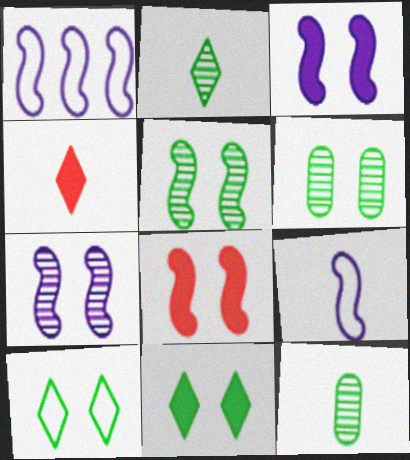[[1, 4, 6], 
[4, 9, 12]]